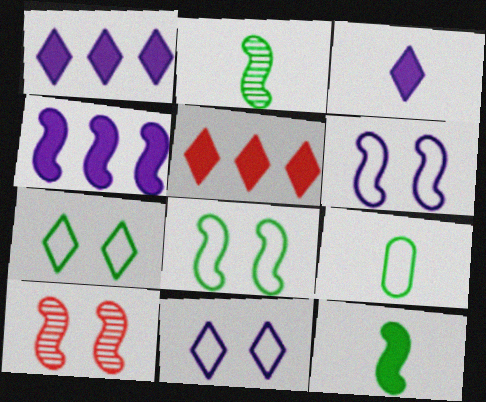[[1, 9, 10]]